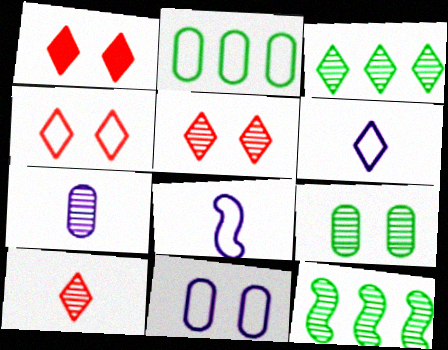[[1, 3, 6], 
[1, 4, 5], 
[2, 4, 8], 
[5, 7, 12]]